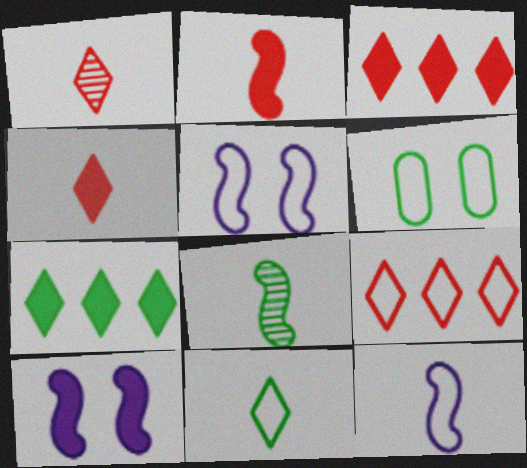[[2, 8, 12], 
[6, 7, 8], 
[6, 9, 12]]